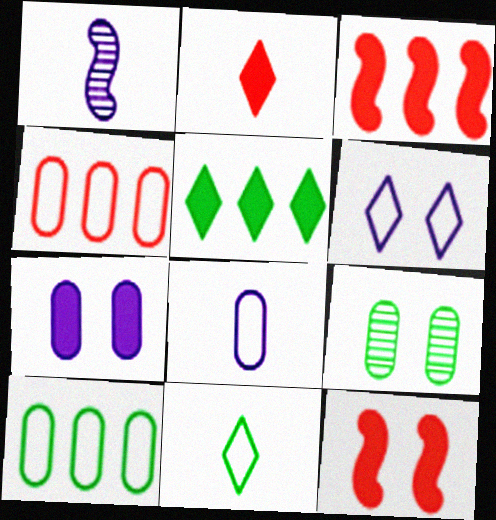[[6, 9, 12]]